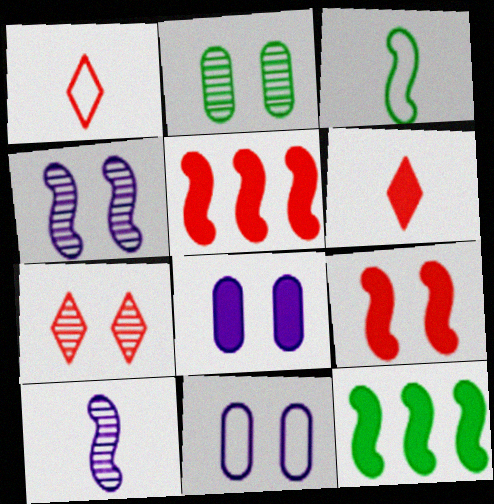[[2, 4, 7], 
[3, 4, 5], 
[6, 8, 12]]